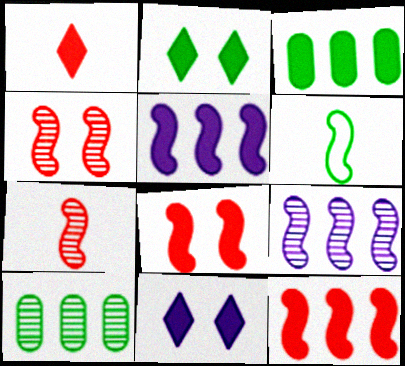[[2, 6, 10], 
[4, 5, 6], 
[6, 8, 9]]